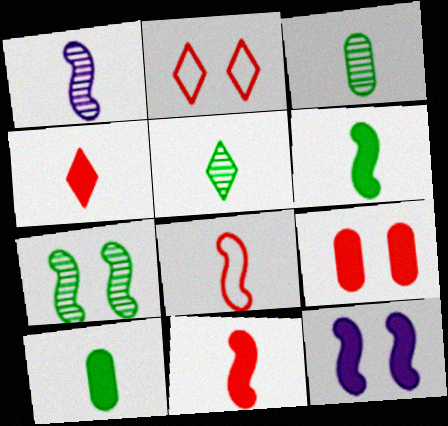[[1, 6, 8]]